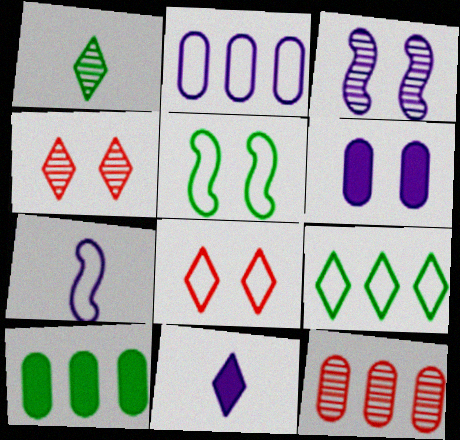[[1, 3, 12], 
[1, 5, 10], 
[2, 3, 11], 
[2, 10, 12], 
[4, 5, 6], 
[4, 7, 10], 
[4, 9, 11], 
[5, 11, 12]]